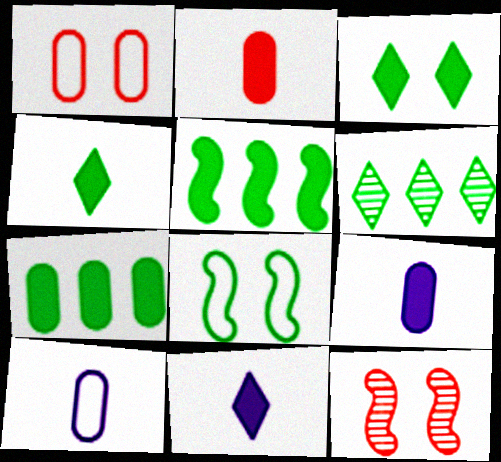[]